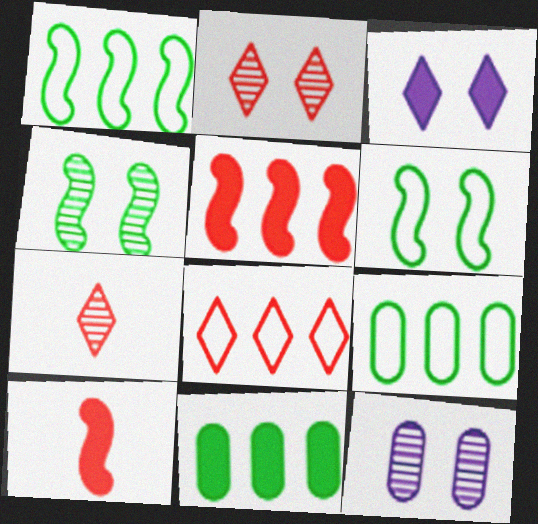[[2, 4, 12], 
[3, 10, 11]]